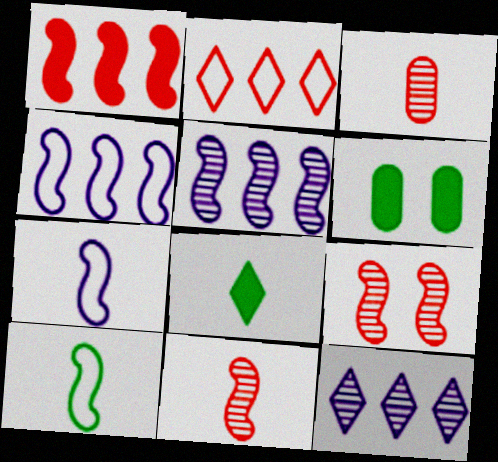[[3, 7, 8]]